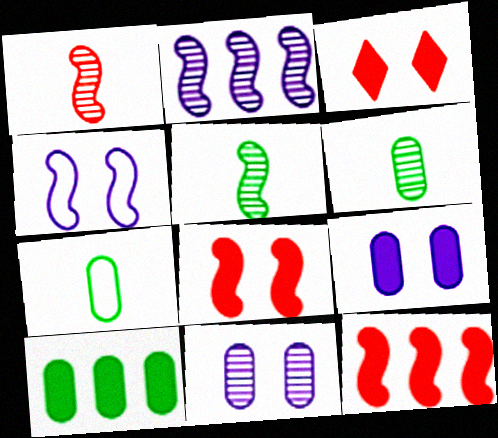[[2, 3, 7], 
[4, 5, 12]]